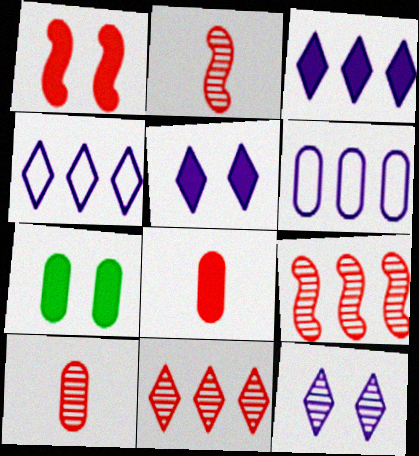[[1, 5, 7], 
[2, 4, 7], 
[6, 7, 10]]